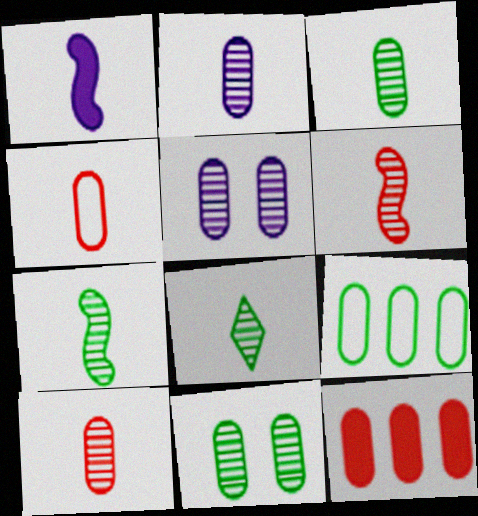[[1, 4, 8], 
[2, 3, 10], 
[2, 6, 8], 
[3, 7, 8]]